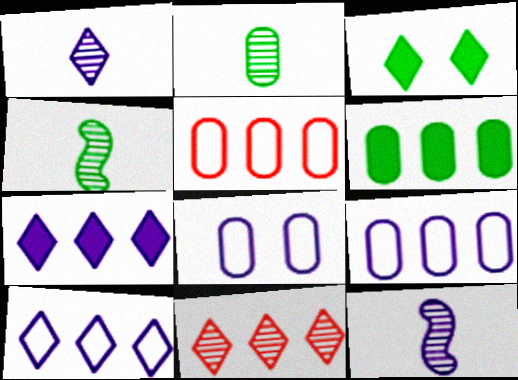[[3, 5, 12], 
[7, 8, 12]]